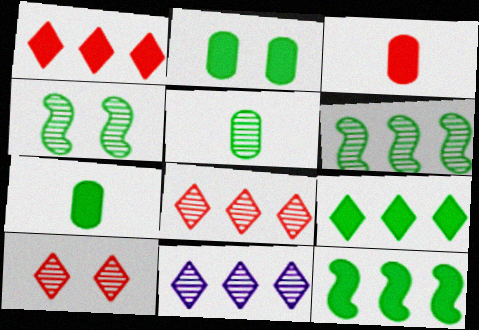[]